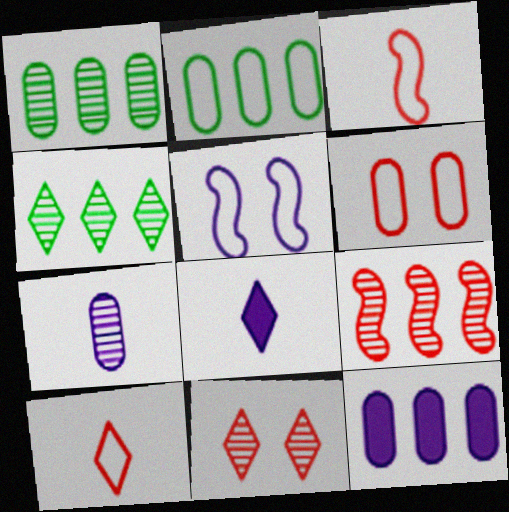[[2, 5, 10]]